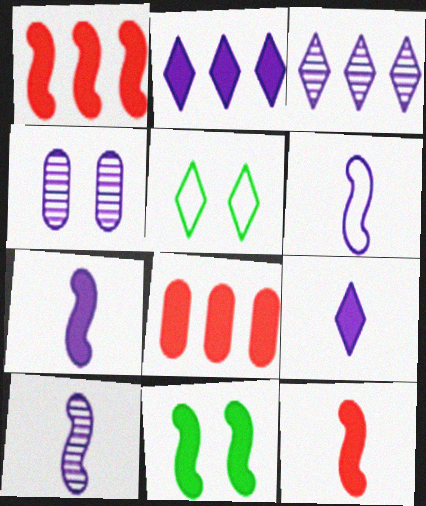[[1, 7, 11], 
[2, 4, 6], 
[3, 4, 10], 
[5, 8, 10], 
[6, 7, 10], 
[8, 9, 11]]